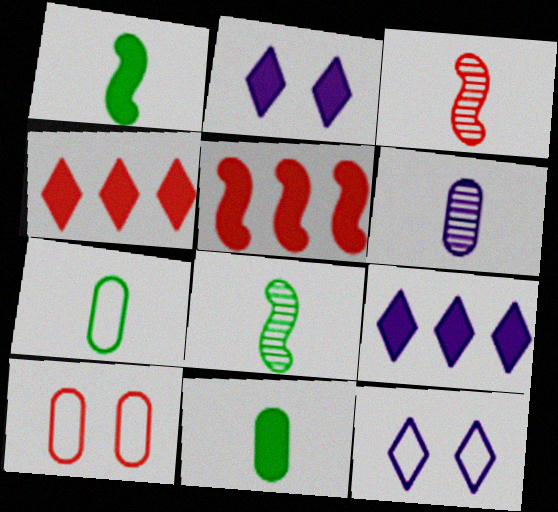[[2, 5, 11], 
[3, 4, 10], 
[8, 9, 10]]